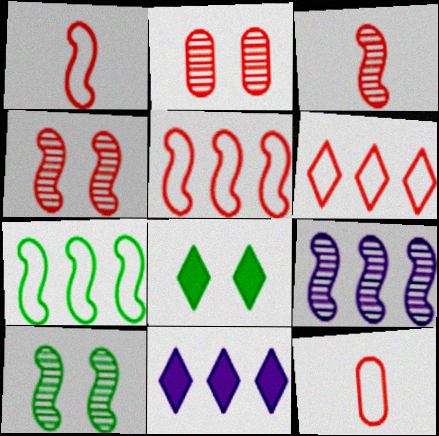[[3, 9, 10], 
[8, 9, 12], 
[10, 11, 12]]